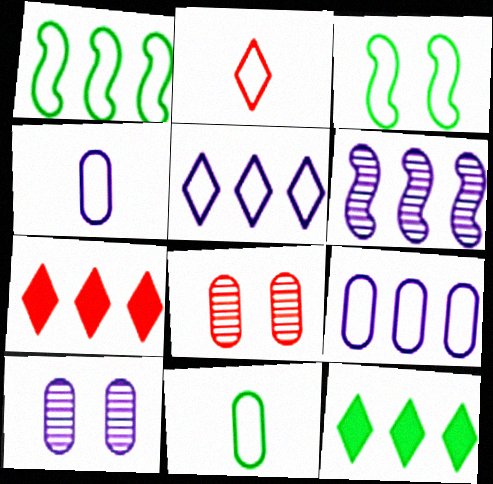[[2, 3, 9]]